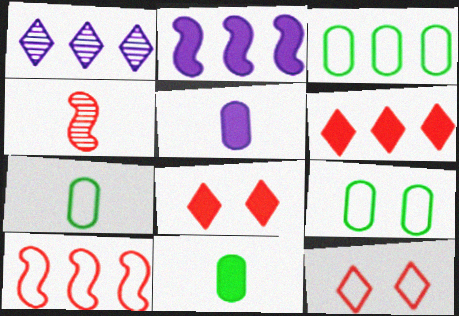[[2, 8, 11], 
[3, 7, 9]]